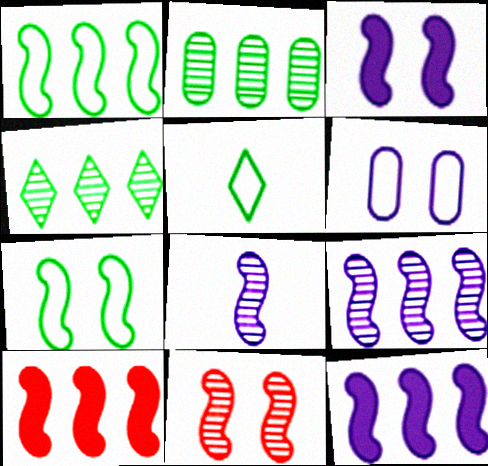[[1, 9, 10], 
[3, 7, 11], 
[7, 8, 10]]